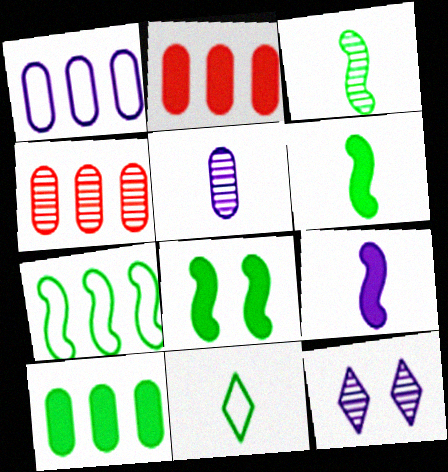[[1, 4, 10], 
[1, 9, 12], 
[3, 4, 12], 
[3, 7, 8]]